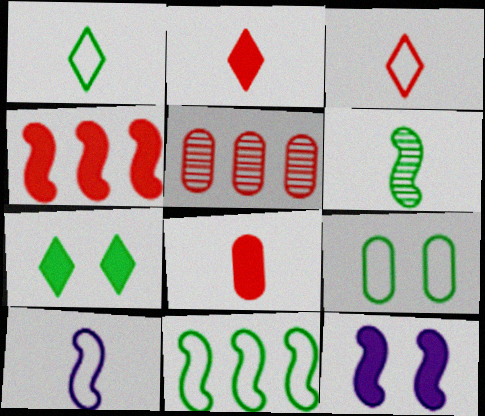[[1, 5, 12], 
[1, 9, 11], 
[5, 7, 10]]